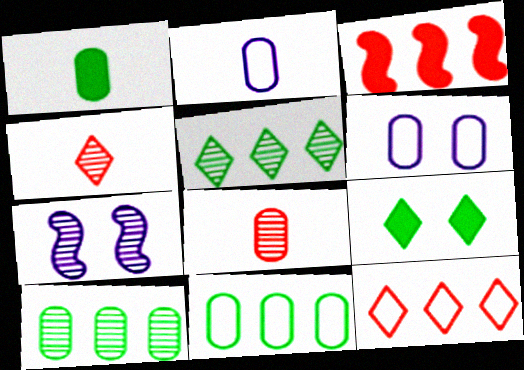[[1, 2, 8], 
[1, 7, 12], 
[4, 7, 10], 
[5, 7, 8]]